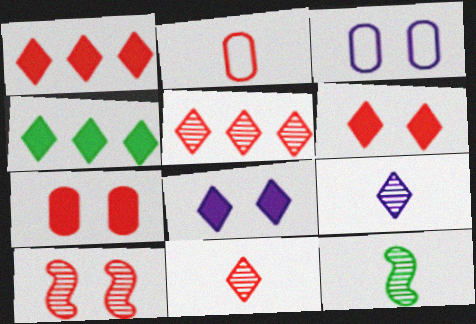[[1, 2, 10], 
[1, 3, 12]]